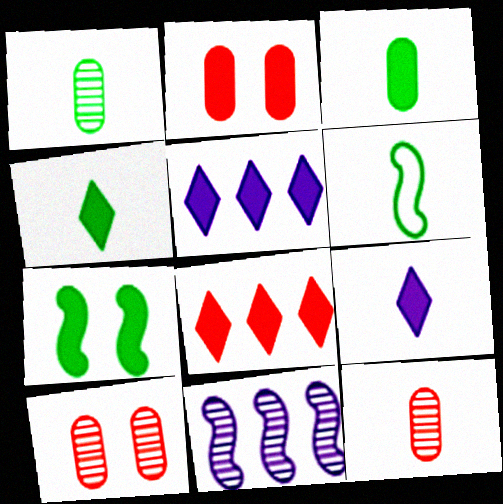[[1, 4, 6], 
[5, 6, 10], 
[6, 9, 12]]